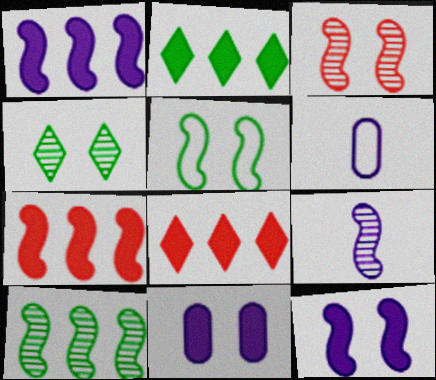[[2, 3, 6], 
[3, 5, 12], 
[3, 9, 10], 
[4, 6, 7], 
[5, 7, 9]]